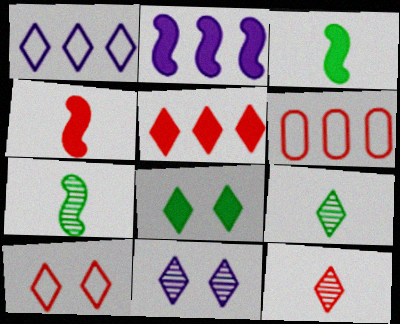[[1, 8, 12], 
[3, 6, 11], 
[5, 10, 12], 
[8, 10, 11]]